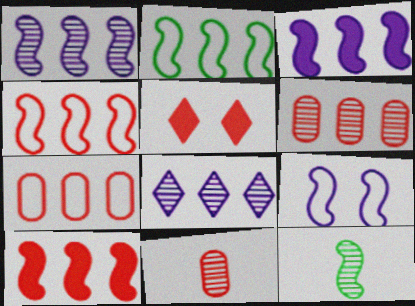[[1, 2, 10], 
[4, 5, 11], 
[9, 10, 12]]